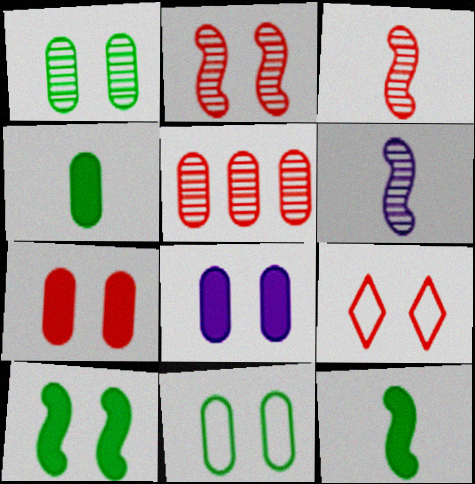[[2, 7, 9]]